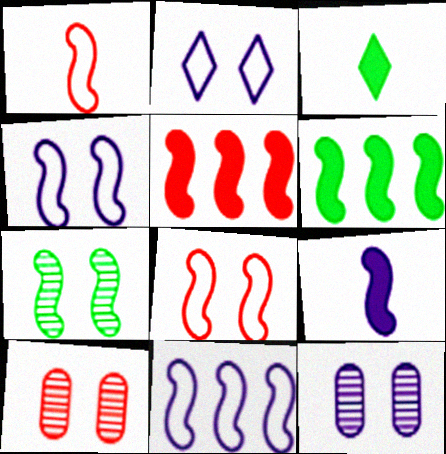[[3, 10, 11]]